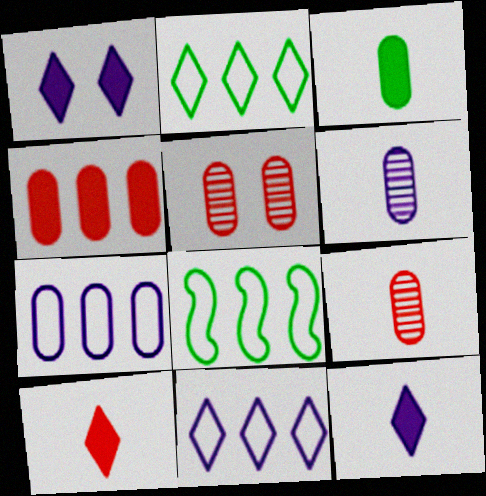[[1, 8, 9], 
[3, 5, 7], 
[5, 8, 12]]